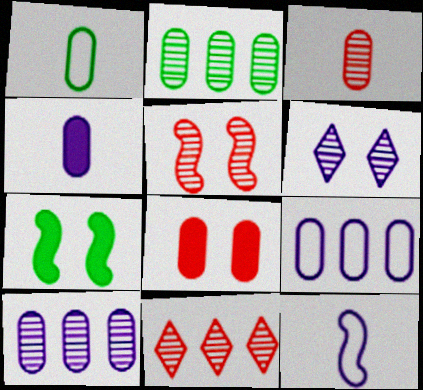[[1, 3, 4], 
[1, 8, 10], 
[3, 5, 11]]